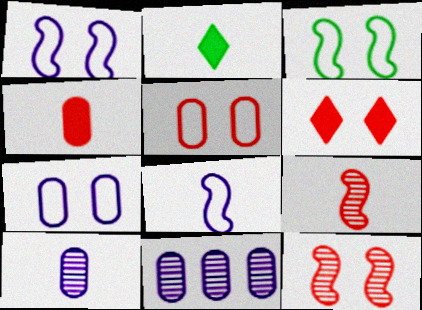[[5, 6, 12]]